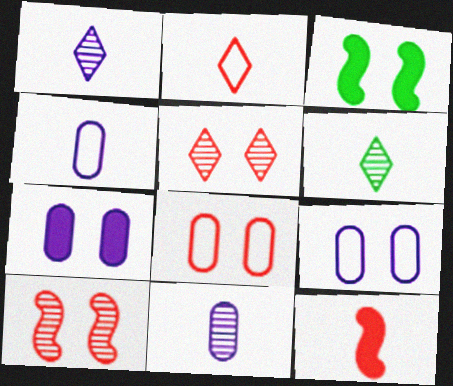[[3, 5, 9], 
[4, 6, 12]]